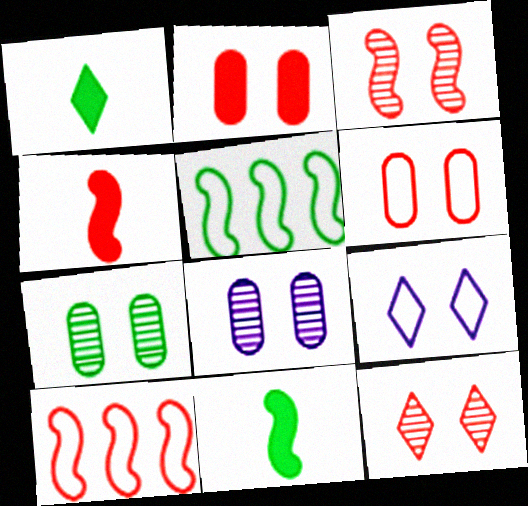[[1, 5, 7], 
[1, 8, 10], 
[3, 4, 10]]